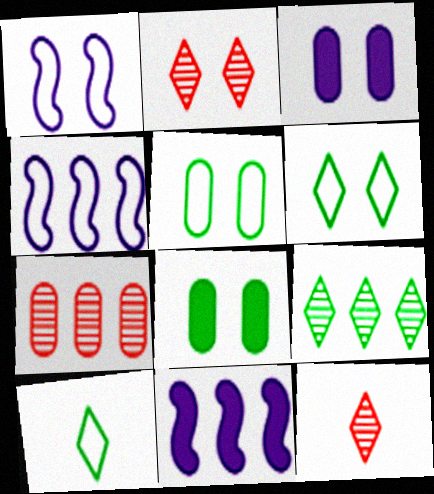[[1, 2, 8], 
[4, 8, 12], 
[5, 11, 12]]